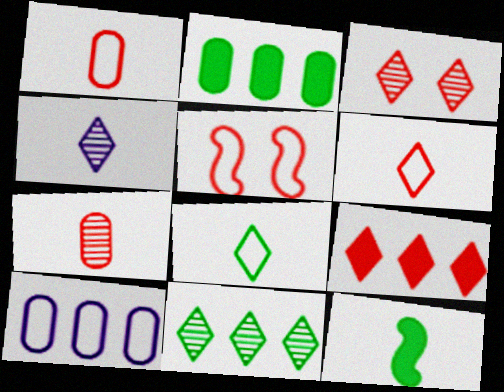[[1, 4, 12], 
[2, 4, 5], 
[3, 4, 11], 
[3, 6, 9], 
[3, 10, 12], 
[5, 7, 9], 
[5, 8, 10]]